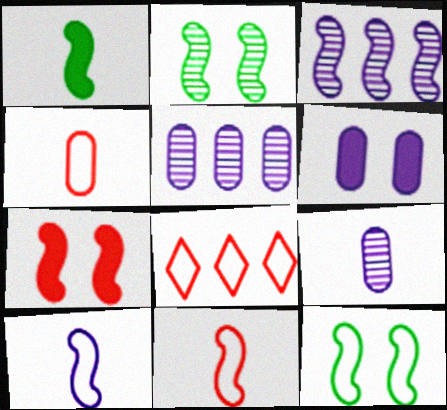[]